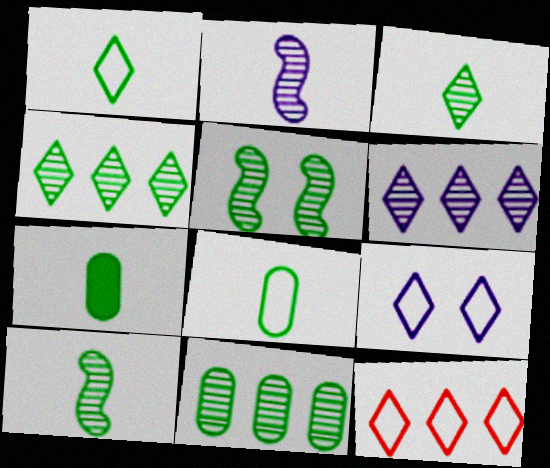[[1, 7, 10], 
[1, 9, 12], 
[3, 5, 11]]